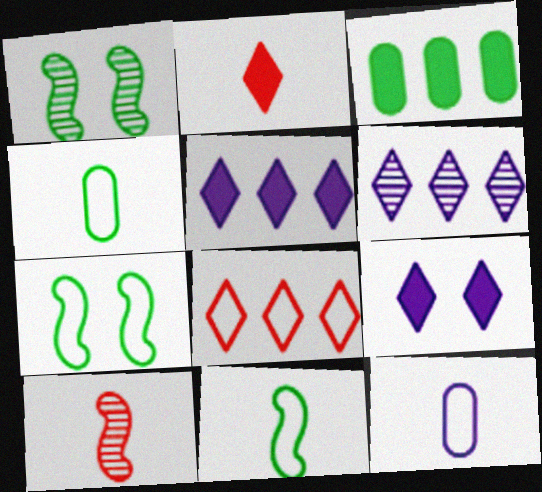[[7, 8, 12]]